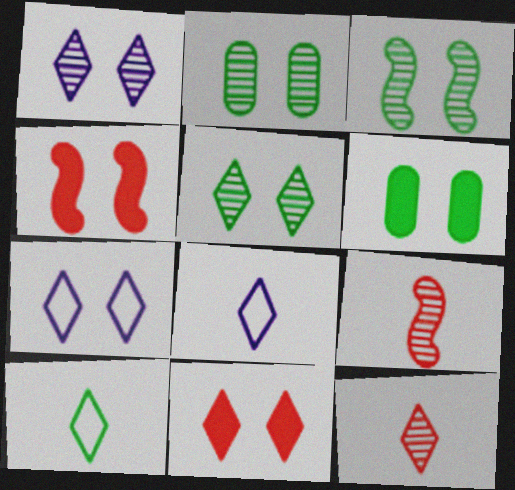[[2, 3, 5], 
[2, 4, 7], 
[5, 7, 11]]